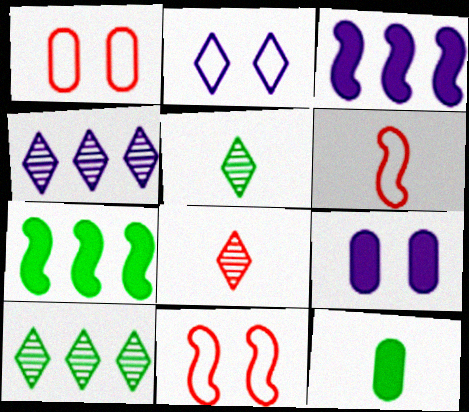[[1, 3, 5], 
[4, 11, 12], 
[6, 9, 10]]